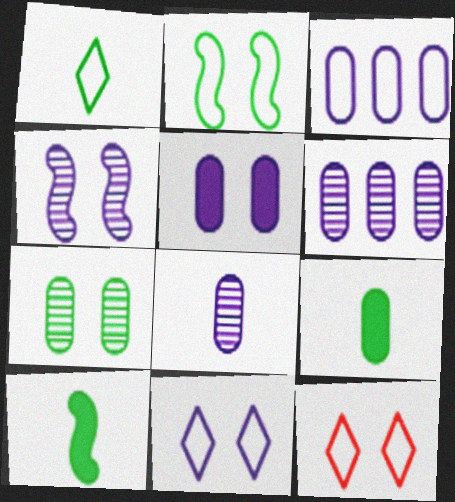[[3, 5, 8], 
[4, 5, 11], 
[6, 10, 12]]